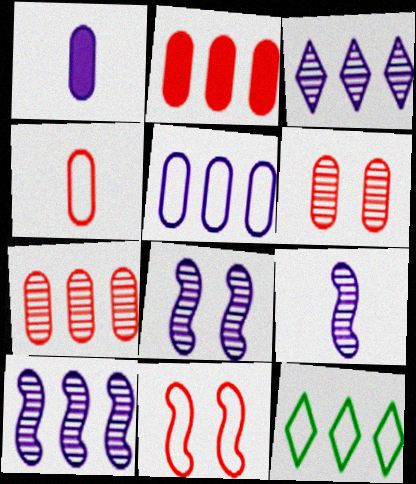[[2, 4, 6], 
[2, 10, 12], 
[8, 9, 10]]